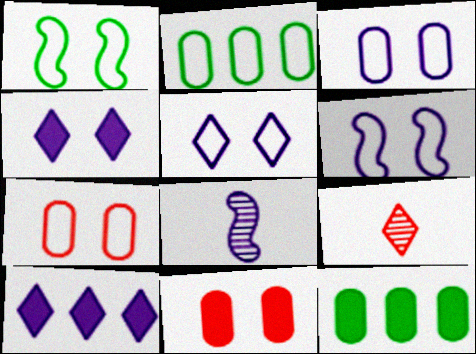[[1, 5, 7], 
[3, 5, 6], 
[3, 8, 10], 
[6, 9, 12]]